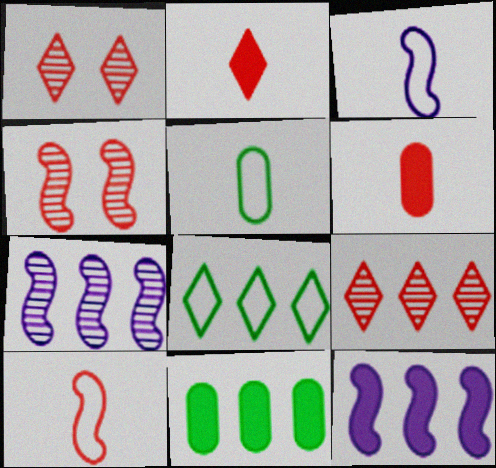[[1, 3, 11], 
[1, 5, 12]]